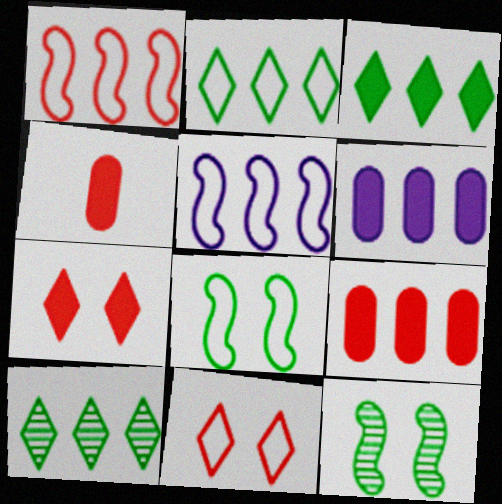[[1, 6, 10], 
[2, 3, 10], 
[5, 9, 10]]